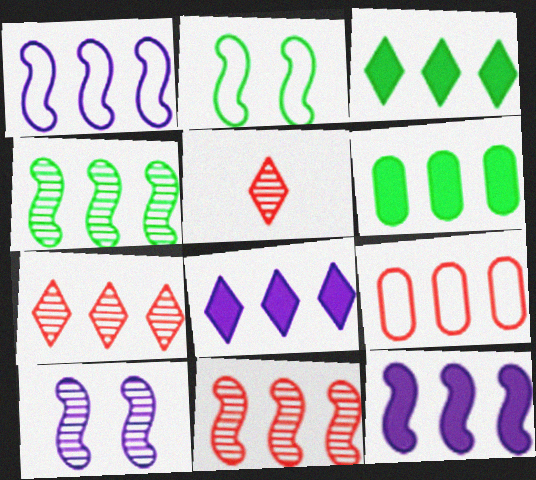[[1, 6, 7], 
[4, 8, 9]]